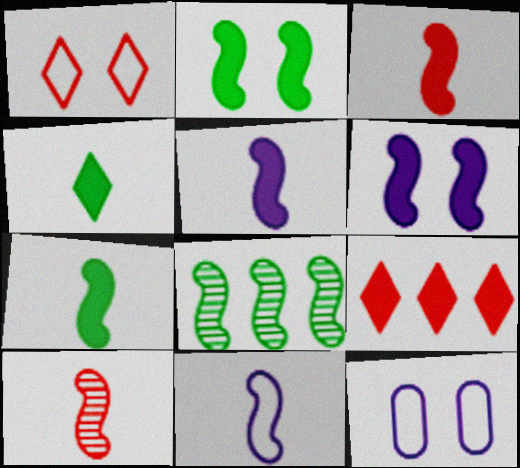[[3, 5, 7], 
[7, 10, 11]]